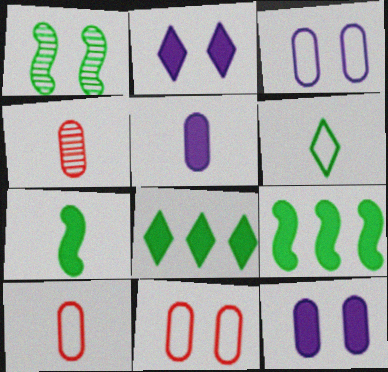[[1, 2, 11]]